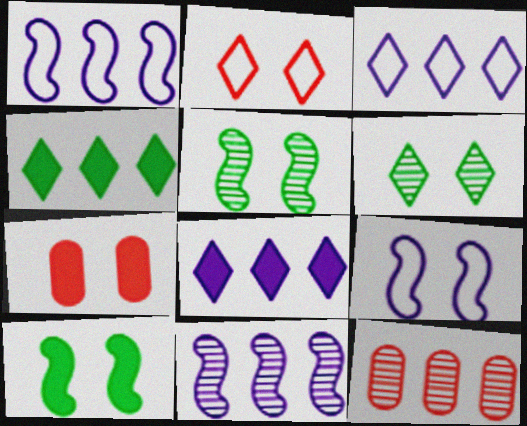[[1, 4, 12], 
[6, 7, 9]]